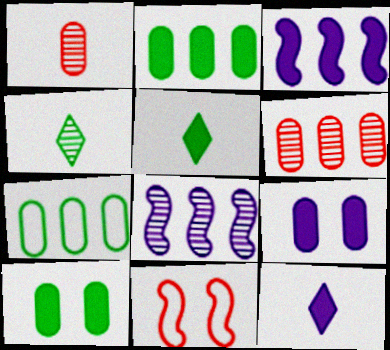[[1, 7, 9], 
[3, 9, 12]]